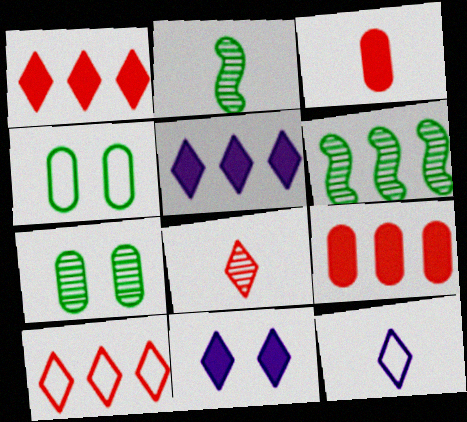[[2, 3, 12]]